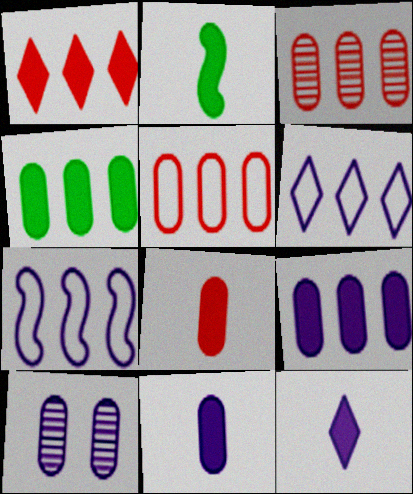[[2, 8, 12], 
[7, 10, 12]]